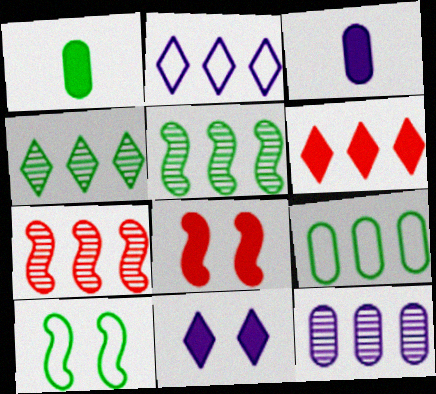[[1, 4, 10], 
[2, 4, 6], 
[4, 7, 12]]